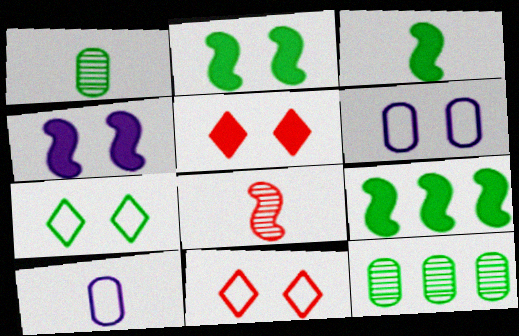[[1, 7, 9], 
[2, 3, 9], 
[3, 7, 12]]